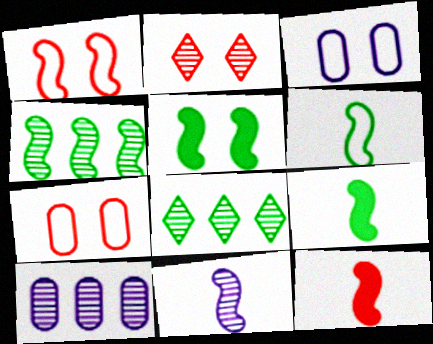[[2, 3, 5], 
[3, 8, 12], 
[4, 5, 6], 
[6, 11, 12]]